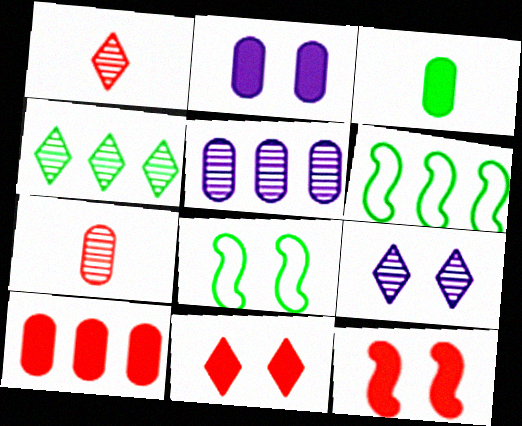[[1, 2, 6], 
[1, 4, 9], 
[2, 3, 10], 
[3, 4, 8]]